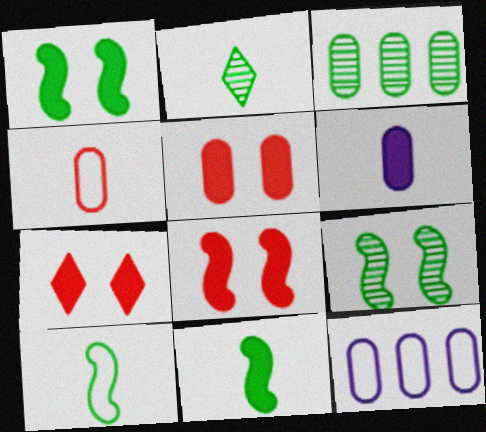[[2, 3, 9], 
[2, 8, 12], 
[5, 7, 8]]